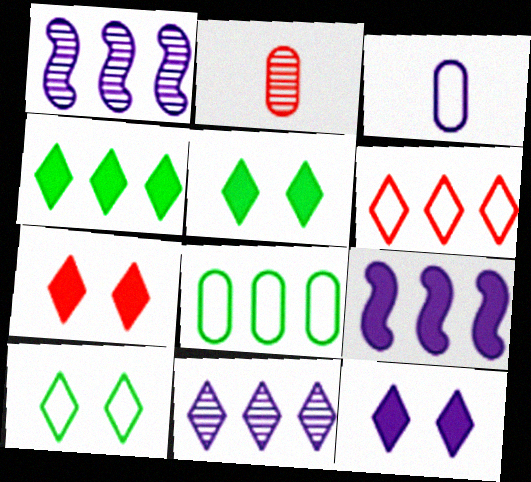[[1, 3, 12], 
[2, 9, 10], 
[4, 6, 11], 
[5, 7, 12]]